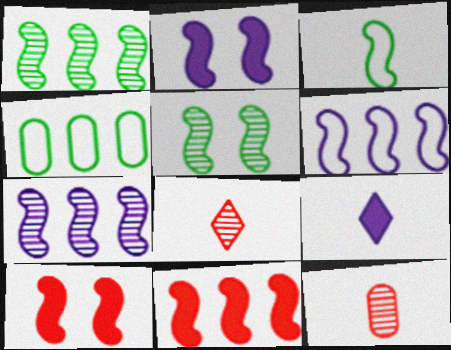[[1, 6, 11], 
[2, 4, 8], 
[3, 7, 10], 
[3, 9, 12]]